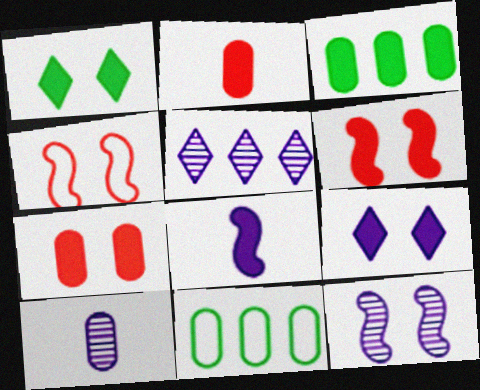[[5, 10, 12], 
[7, 10, 11]]